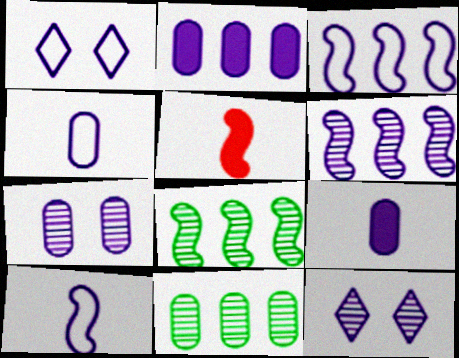[[1, 3, 4], 
[1, 5, 11], 
[1, 6, 9], 
[2, 4, 7], 
[2, 10, 12], 
[3, 9, 12]]